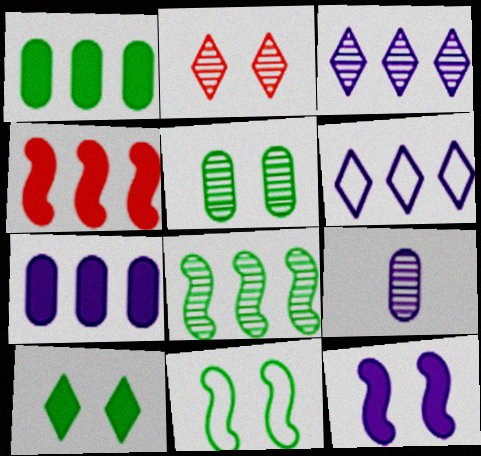[[2, 8, 9], 
[5, 10, 11], 
[6, 9, 12]]